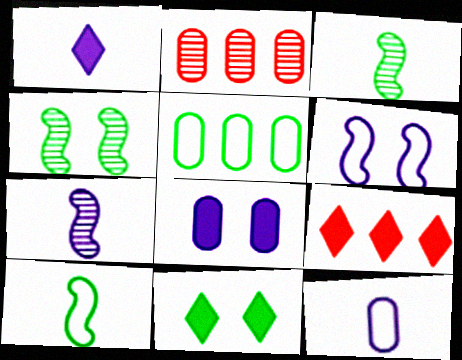[[1, 7, 12], 
[1, 9, 11], 
[3, 5, 11], 
[4, 9, 12]]